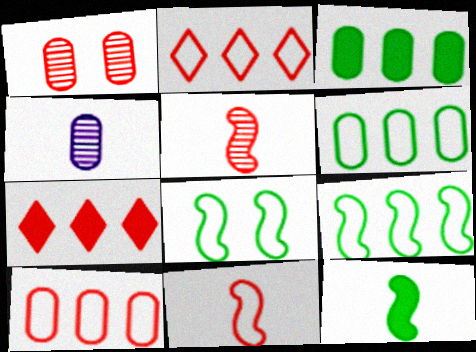[[1, 7, 11], 
[4, 7, 8]]